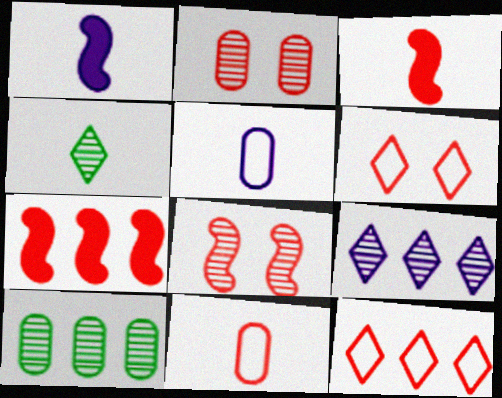[[1, 4, 11], 
[1, 6, 10], 
[2, 3, 12], 
[3, 4, 5]]